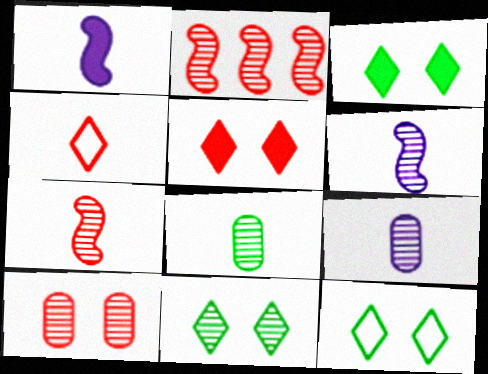[[1, 4, 8], 
[2, 9, 11], 
[3, 11, 12]]